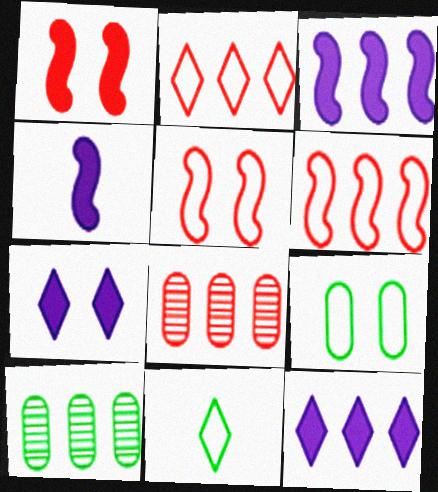[[2, 3, 10], 
[6, 10, 12]]